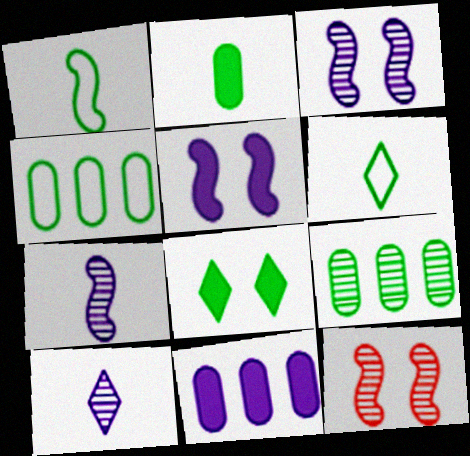[[1, 8, 9], 
[6, 11, 12], 
[9, 10, 12]]